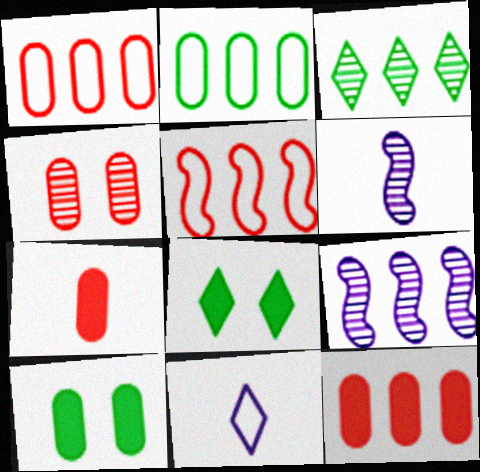[[1, 4, 7], 
[1, 6, 8], 
[3, 4, 6]]